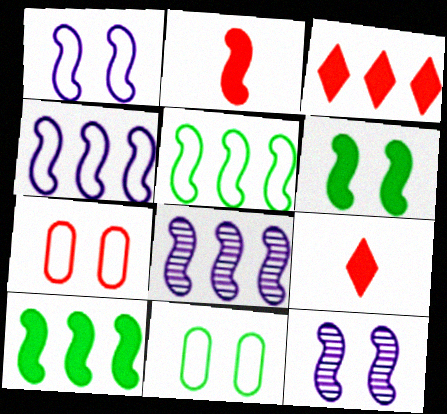[[2, 5, 12], 
[8, 9, 11]]